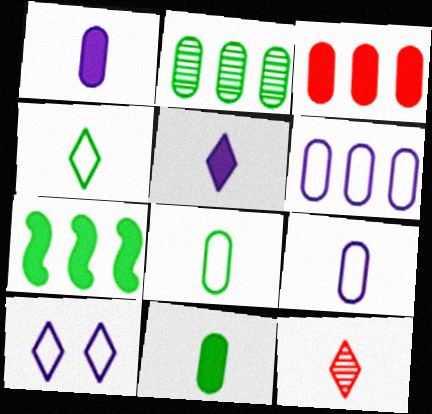[[2, 3, 6], 
[4, 5, 12]]